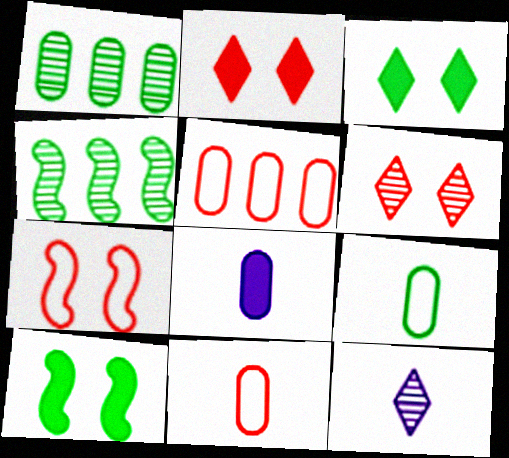[[3, 4, 9], 
[5, 10, 12]]